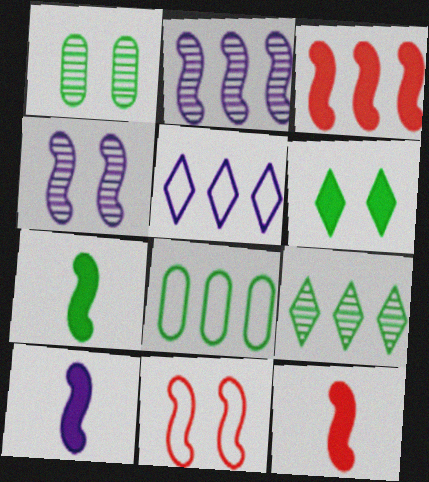[[1, 5, 12], 
[2, 7, 11], 
[7, 10, 12]]